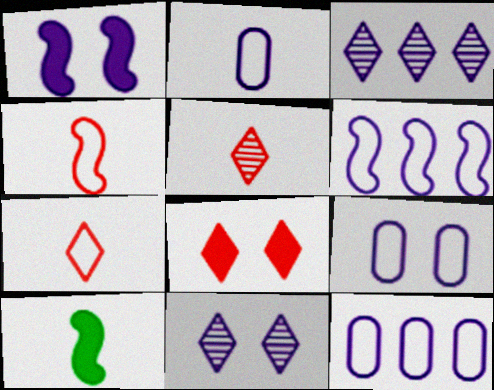[[1, 2, 3], 
[1, 9, 11], 
[2, 5, 10], 
[2, 9, 12]]